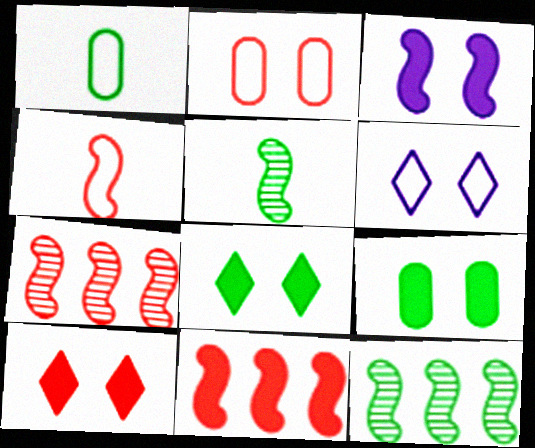[[1, 8, 12], 
[3, 4, 12], 
[3, 9, 10]]